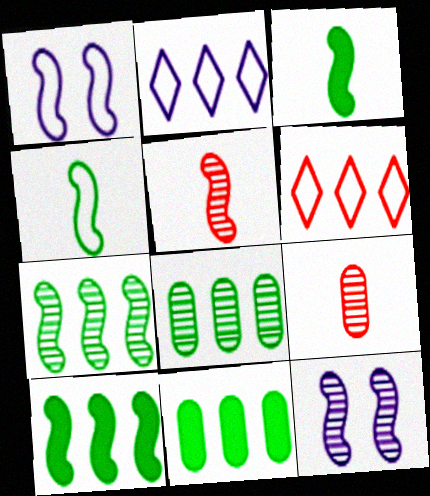[[1, 5, 10], 
[5, 7, 12]]